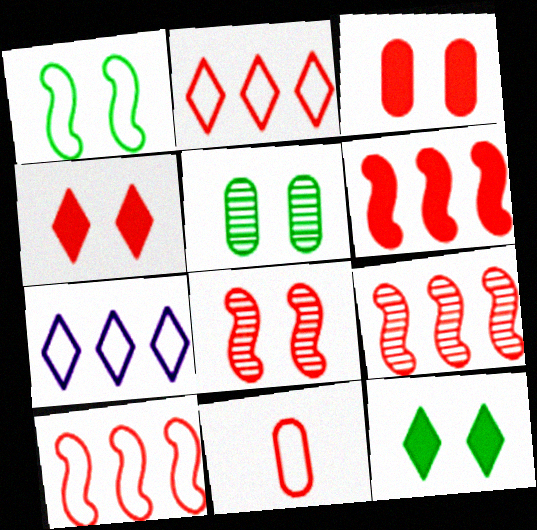[[1, 5, 12], 
[1, 7, 11], 
[4, 9, 11], 
[6, 9, 10]]